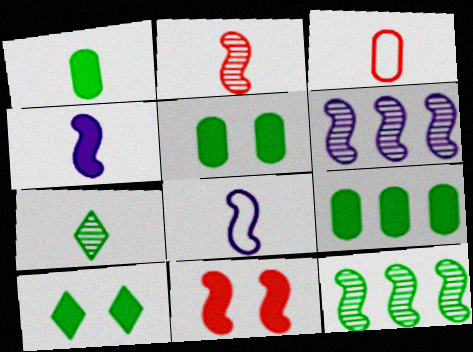[[1, 5, 9], 
[3, 4, 7], 
[3, 6, 10], 
[8, 11, 12]]